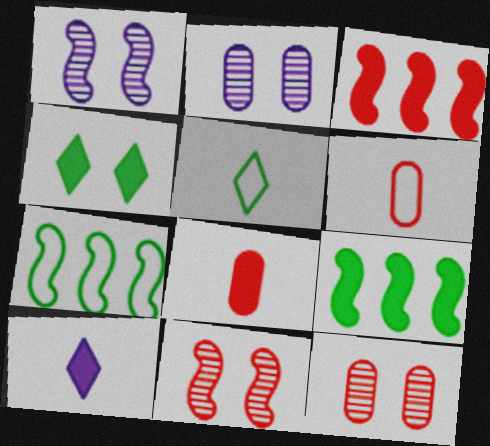[[2, 3, 5], 
[7, 10, 12]]